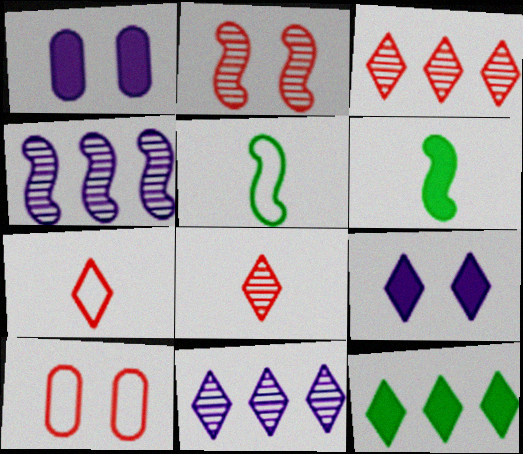[[1, 3, 5], 
[6, 10, 11]]